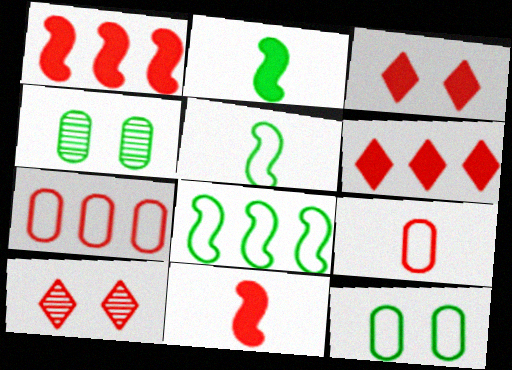[[1, 9, 10], 
[7, 10, 11]]